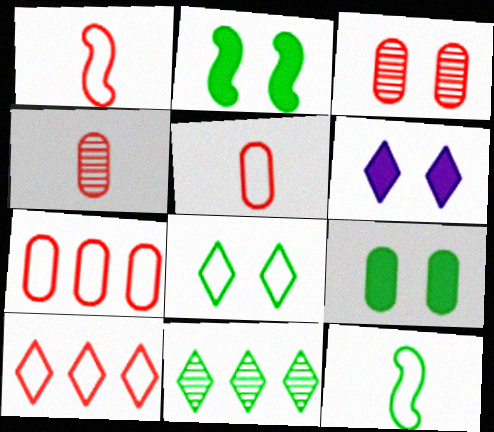[[9, 11, 12]]